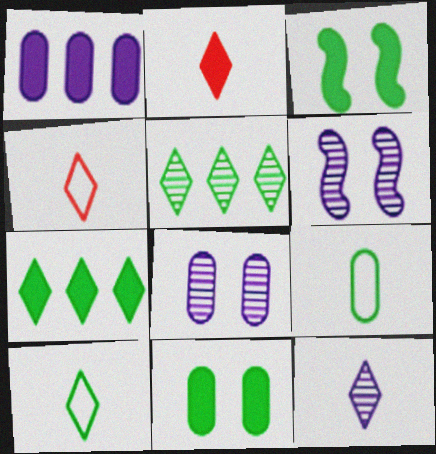[[1, 2, 3], 
[2, 10, 12], 
[3, 5, 9]]